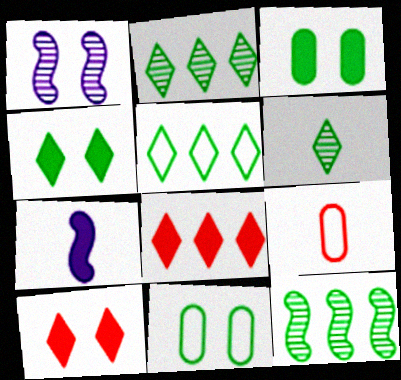[[1, 10, 11], 
[3, 7, 8], 
[4, 5, 6], 
[6, 7, 9]]